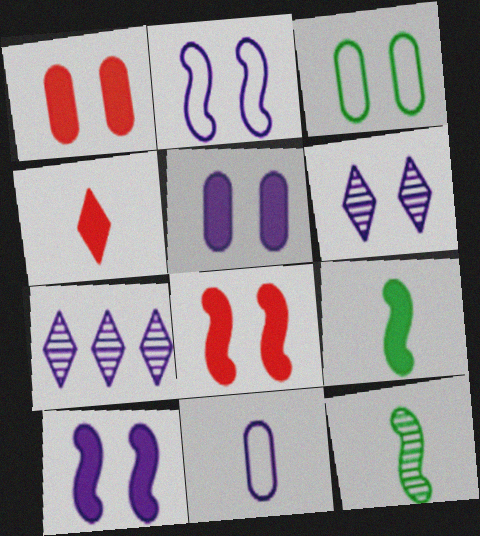[[2, 5, 6], 
[3, 6, 8], 
[4, 11, 12], 
[7, 10, 11]]